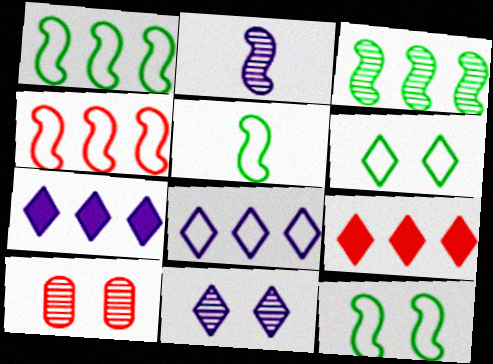[[1, 5, 12], 
[5, 7, 10]]